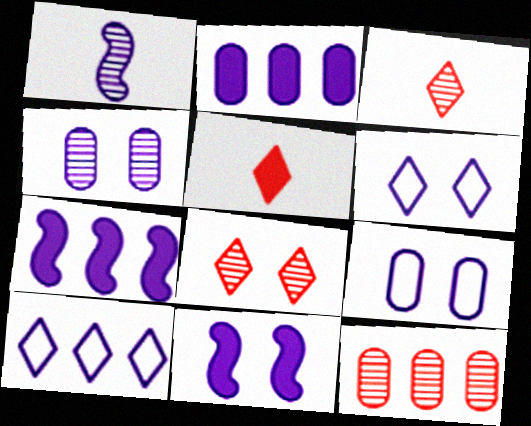[[1, 2, 6], 
[4, 6, 11]]